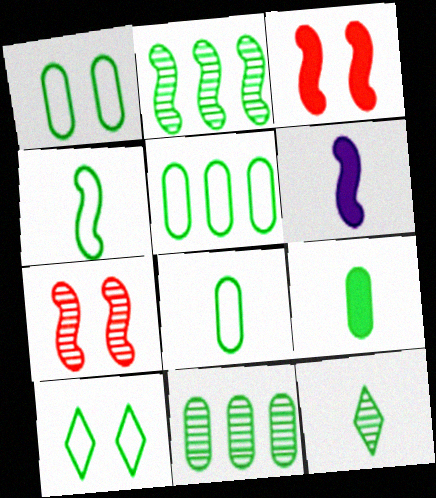[[1, 5, 8], 
[1, 9, 11], 
[2, 9, 10], 
[4, 5, 10], 
[4, 9, 12]]